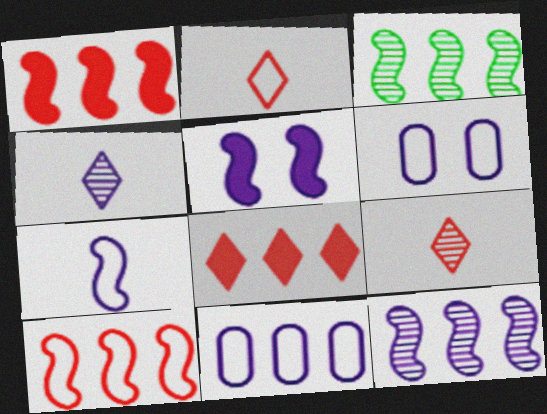[[3, 8, 11], 
[4, 5, 11], 
[5, 7, 12]]